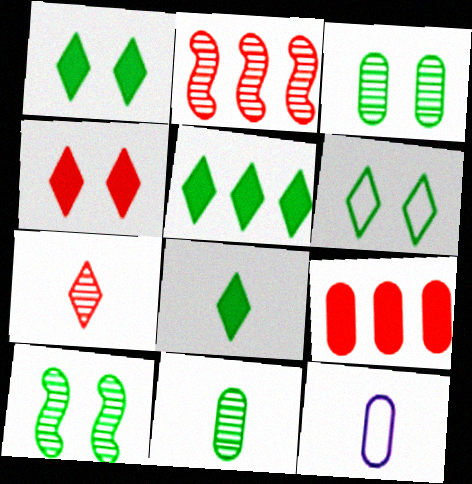[[1, 2, 12], 
[1, 5, 8], 
[3, 9, 12]]